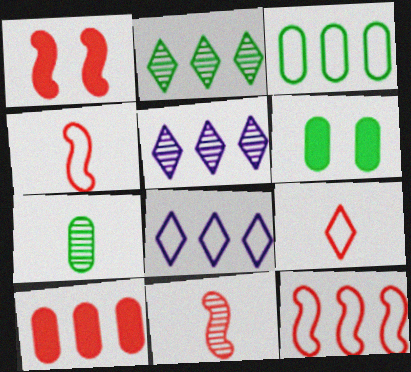[[1, 7, 8], 
[1, 11, 12], 
[3, 6, 7], 
[3, 8, 12], 
[4, 5, 6], 
[6, 8, 11]]